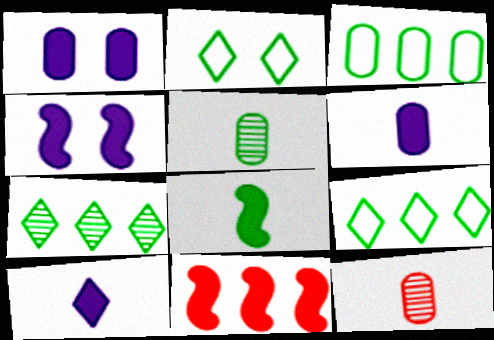[[1, 3, 12], 
[4, 8, 11], 
[4, 9, 12]]